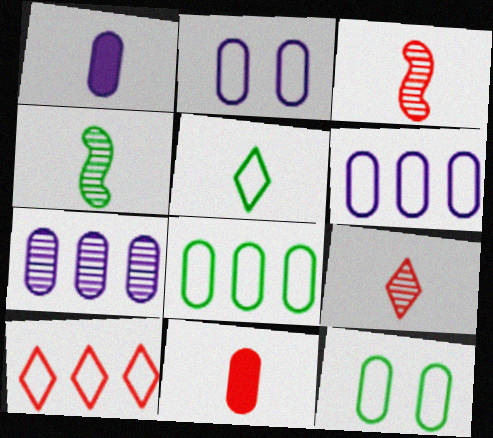[[1, 2, 7], 
[1, 3, 5], 
[7, 11, 12]]